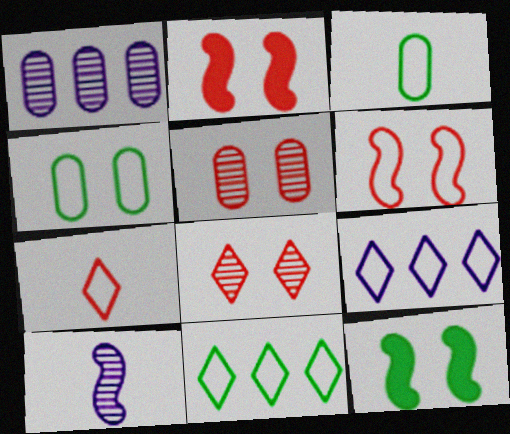[[1, 7, 12], 
[3, 6, 9]]